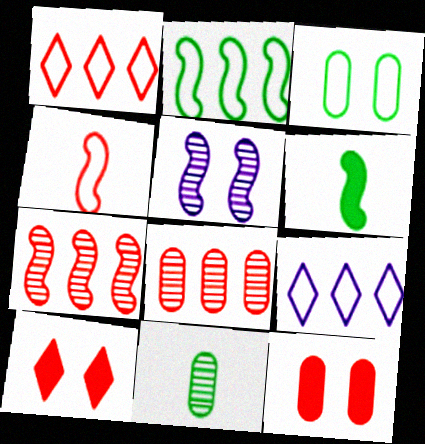[[3, 4, 9], 
[3, 5, 10], 
[4, 8, 10]]